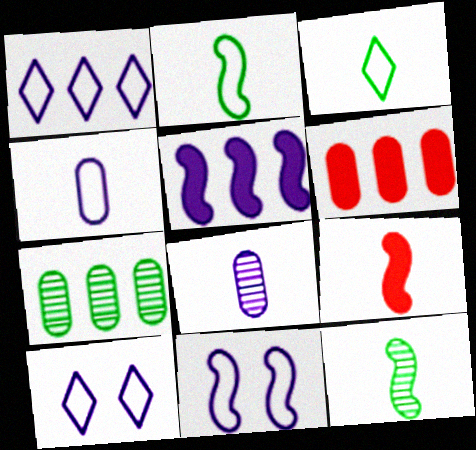[[1, 4, 11], 
[3, 8, 9], 
[5, 8, 10], 
[6, 10, 12], 
[7, 9, 10]]